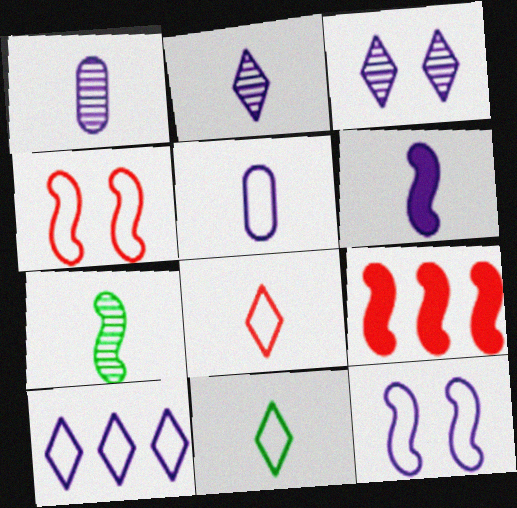[[2, 5, 6], 
[5, 10, 12], 
[7, 9, 12]]